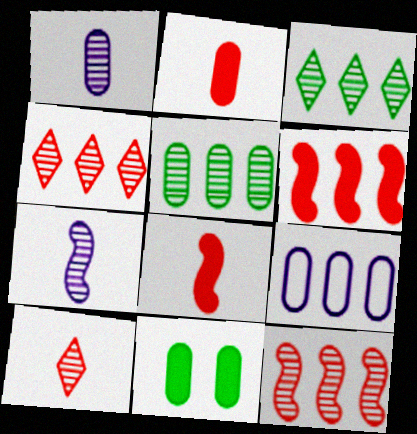[[3, 6, 9]]